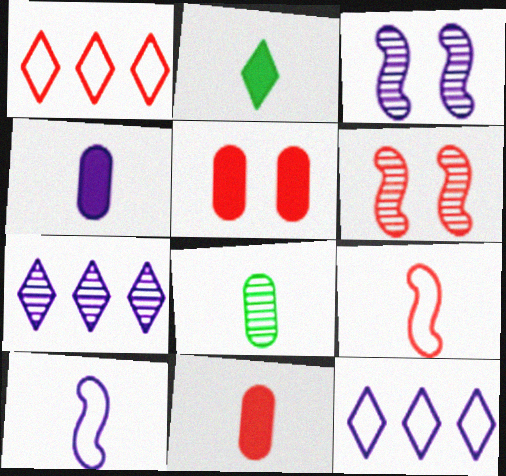[[1, 6, 11], 
[3, 4, 12], 
[6, 7, 8]]